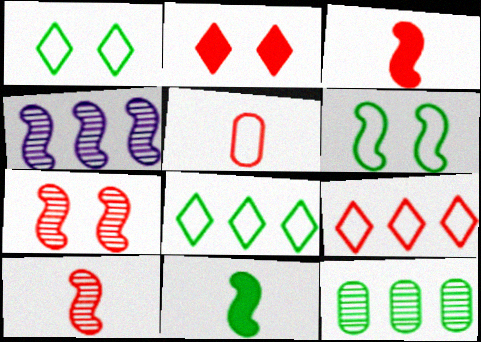[[1, 11, 12], 
[3, 4, 6]]